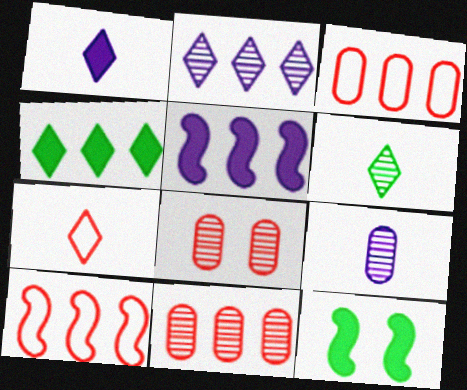[[1, 6, 7]]